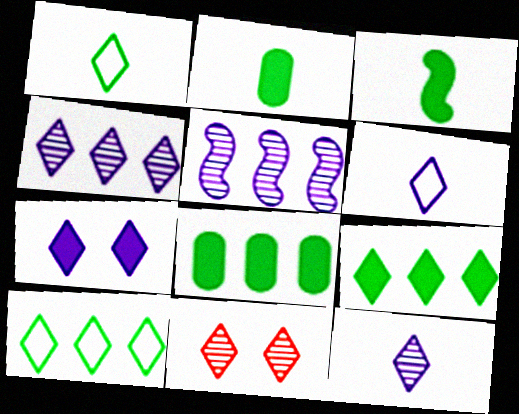[[4, 6, 7], 
[6, 9, 11]]